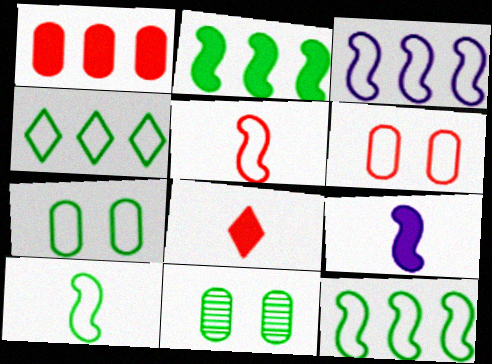[[3, 8, 11], 
[4, 7, 10]]